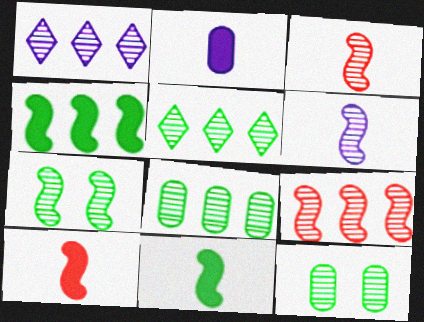[[1, 3, 12], 
[1, 8, 9], 
[6, 7, 9]]